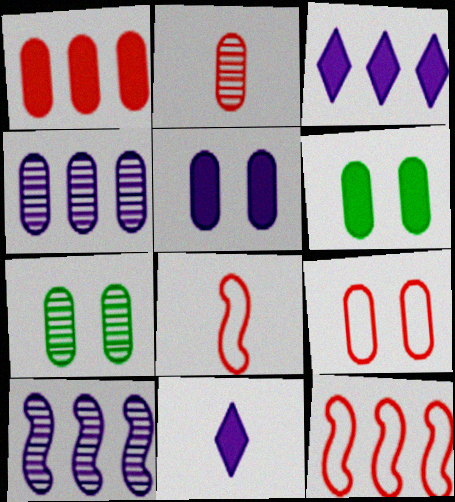[[1, 2, 9], 
[2, 4, 7], 
[3, 7, 8], 
[5, 7, 9], 
[7, 11, 12]]